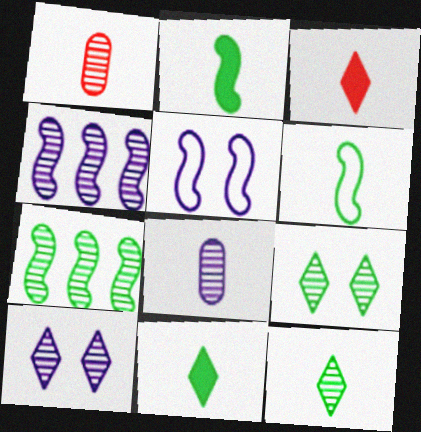[[1, 4, 9], 
[1, 7, 10], 
[3, 6, 8], 
[4, 8, 10]]